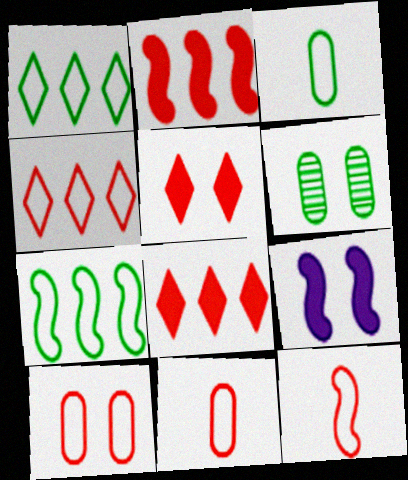[[4, 10, 12]]